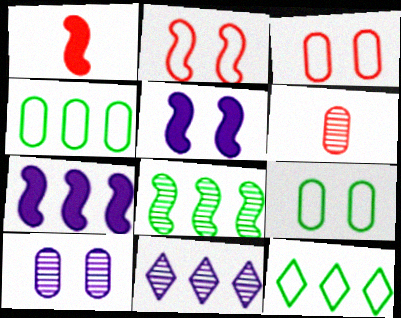[[1, 9, 11], 
[1, 10, 12], 
[5, 6, 12]]